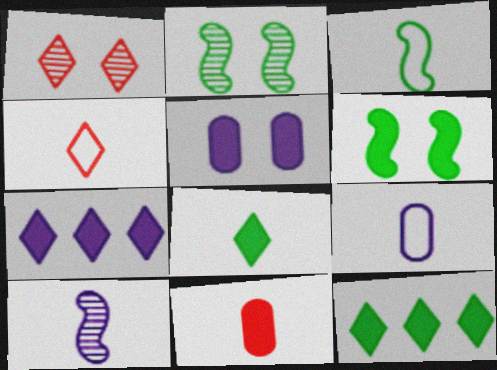[[3, 4, 9], 
[6, 7, 11]]